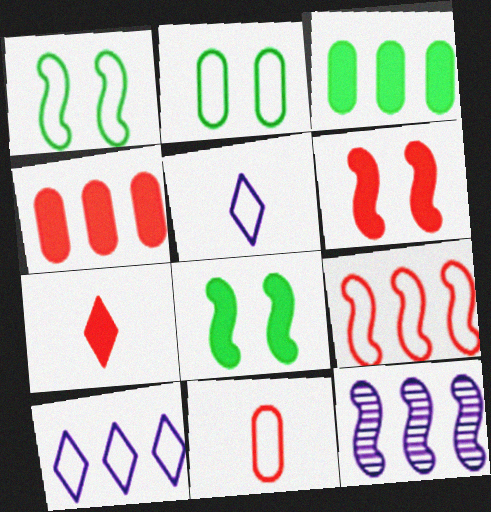[[1, 10, 11], 
[2, 5, 9], 
[2, 7, 12], 
[4, 6, 7]]